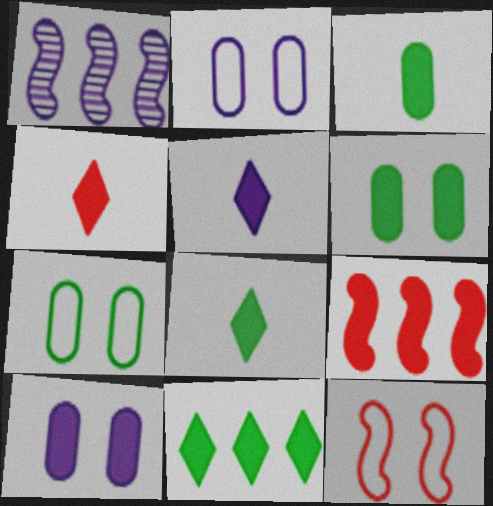[[1, 2, 5], 
[1, 4, 7], 
[4, 5, 8], 
[5, 6, 9], 
[8, 9, 10]]